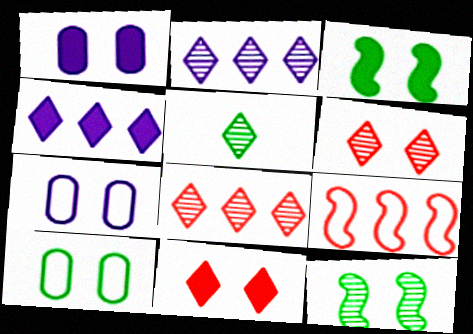[[1, 3, 11], 
[1, 5, 9], 
[2, 5, 6], 
[3, 6, 7], 
[7, 11, 12]]